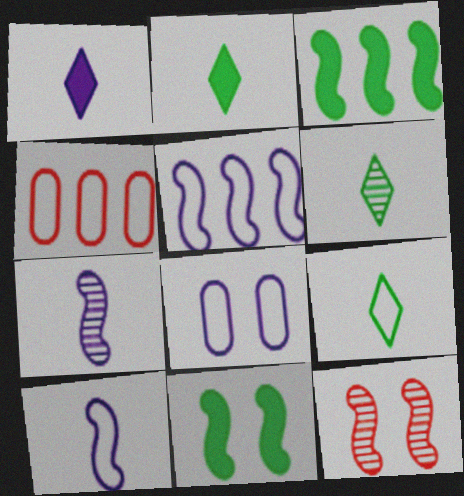[[2, 6, 9], 
[3, 10, 12]]